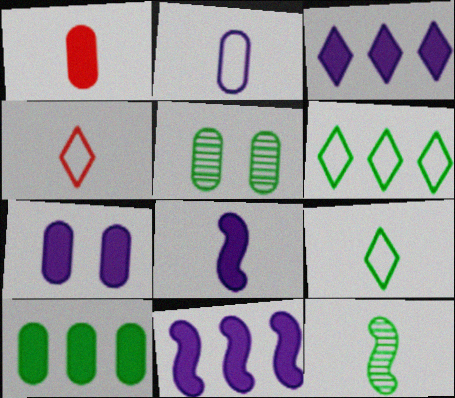[[1, 7, 10], 
[3, 7, 8], 
[4, 5, 11]]